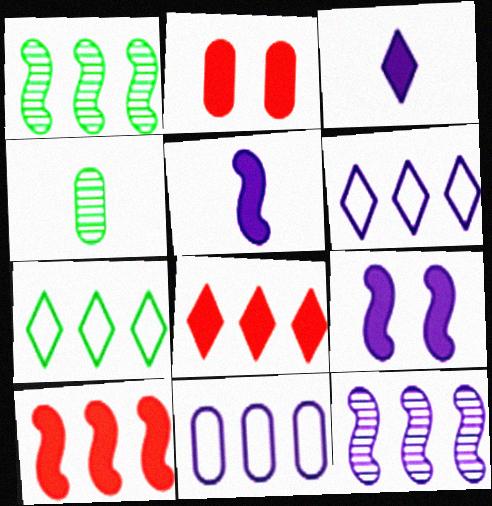[[1, 8, 11], 
[2, 4, 11]]